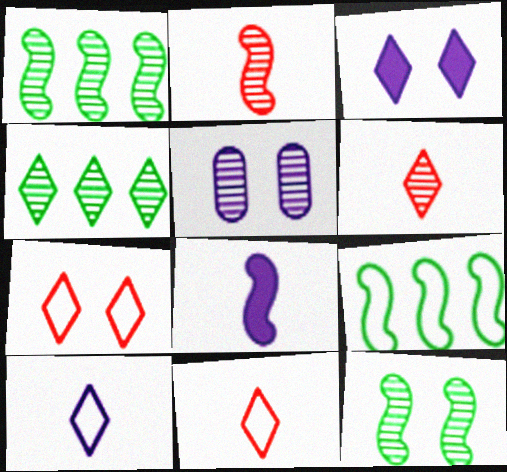[[1, 5, 6], 
[2, 4, 5], 
[3, 4, 11]]